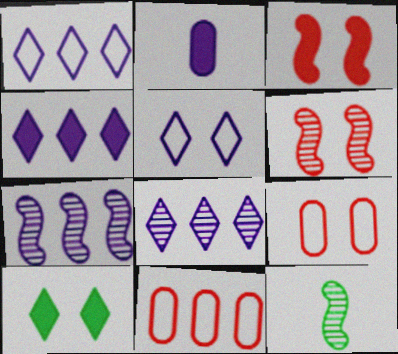[[1, 4, 8], 
[2, 5, 7], 
[4, 9, 12], 
[6, 7, 12]]